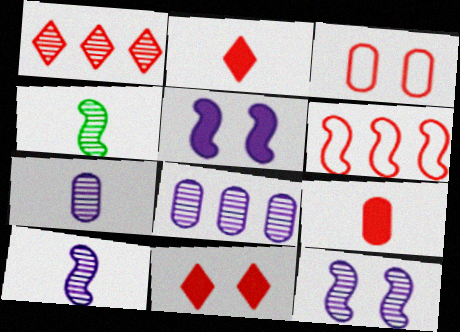[[4, 5, 6]]